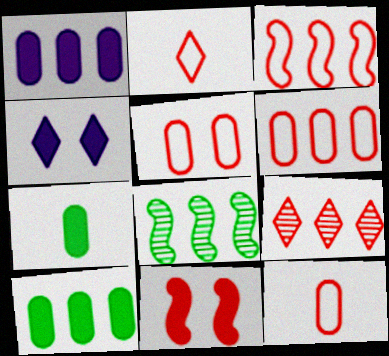[[2, 3, 5], 
[4, 8, 12], 
[5, 6, 12], 
[9, 11, 12]]